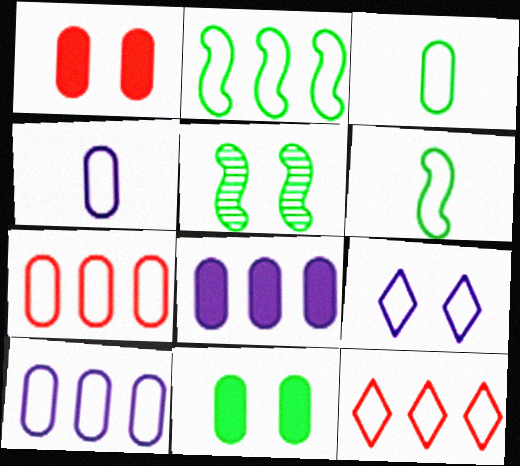[[1, 5, 9], 
[2, 10, 12], 
[6, 7, 9]]